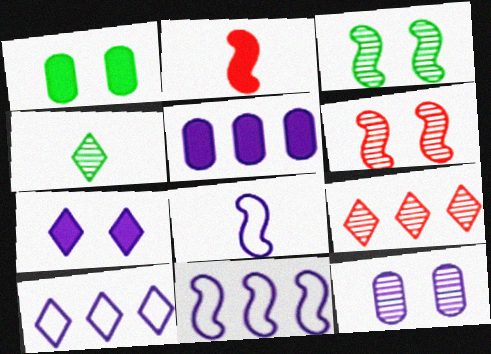[[1, 8, 9], 
[2, 3, 11]]